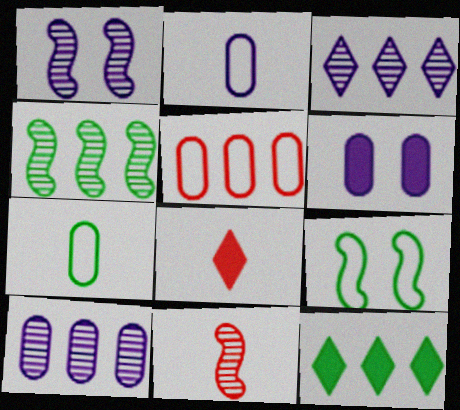[[1, 4, 11], 
[2, 6, 10], 
[8, 9, 10]]